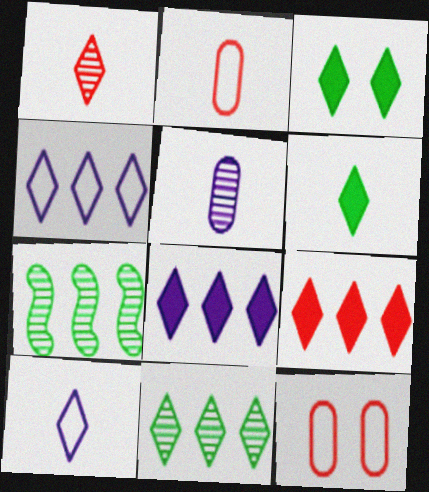[[1, 3, 4], 
[1, 6, 10], 
[4, 9, 11]]